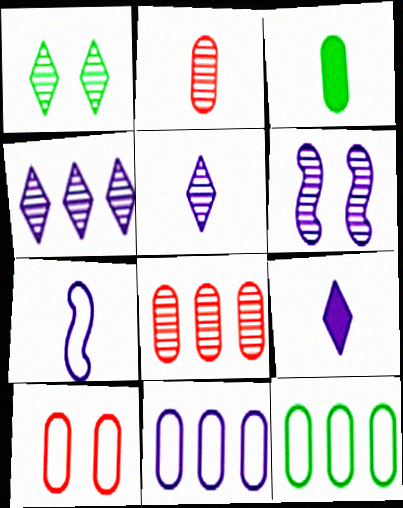[[6, 9, 11]]